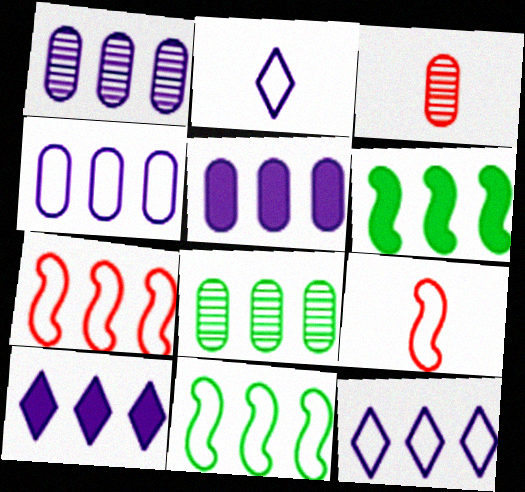[[1, 4, 5], 
[7, 8, 10]]